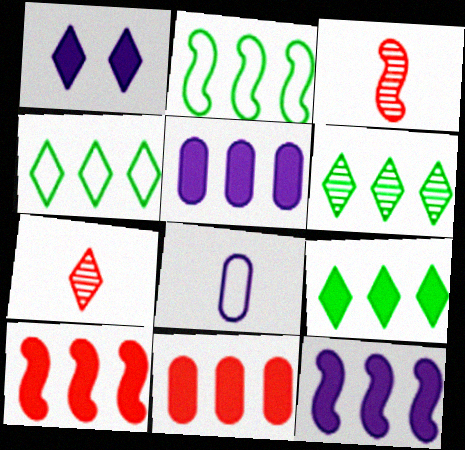[[1, 4, 7], 
[4, 6, 9], 
[5, 9, 10], 
[9, 11, 12]]